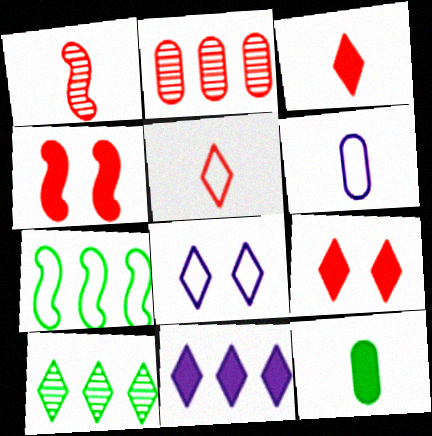[[2, 4, 5], 
[2, 7, 11], 
[3, 8, 10], 
[4, 6, 10], 
[4, 11, 12]]